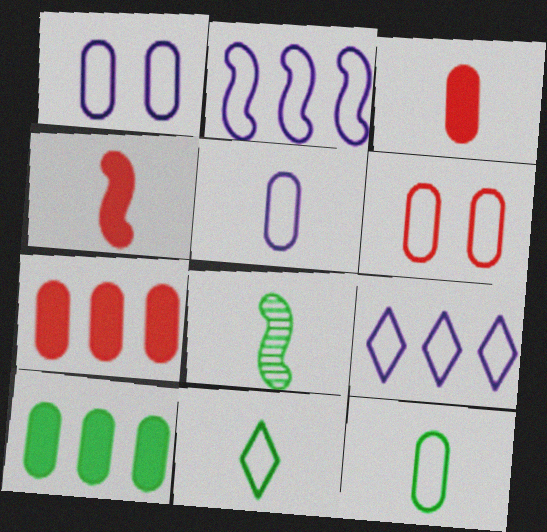[[2, 6, 11]]